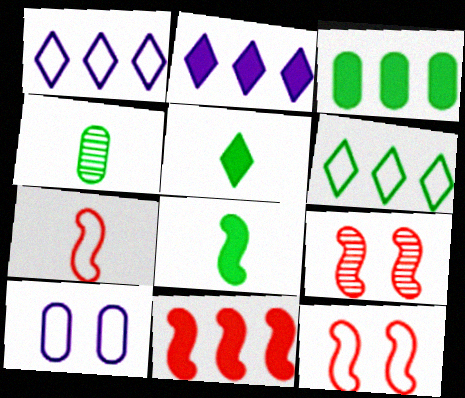[[2, 3, 11], 
[2, 4, 12], 
[6, 7, 10], 
[7, 9, 11]]